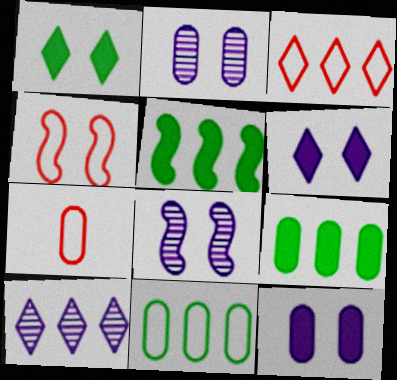[[1, 2, 4], 
[2, 7, 9], 
[3, 4, 7]]